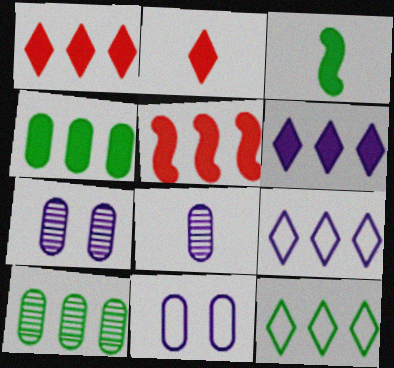[[4, 5, 6], 
[5, 9, 10]]